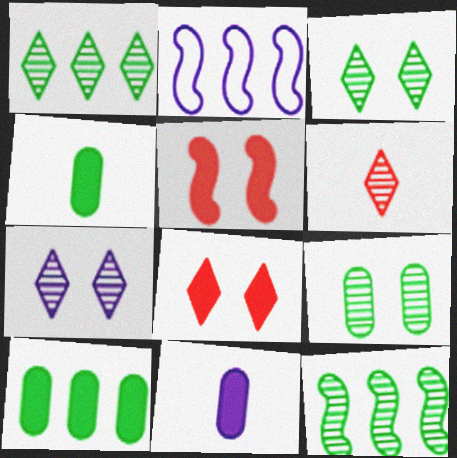[[1, 6, 7], 
[2, 7, 11]]